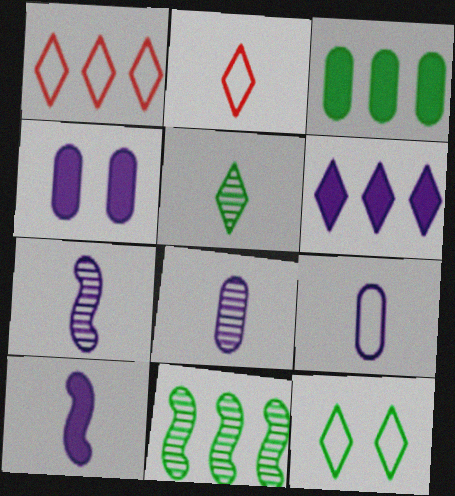[[2, 4, 11], 
[4, 6, 10]]